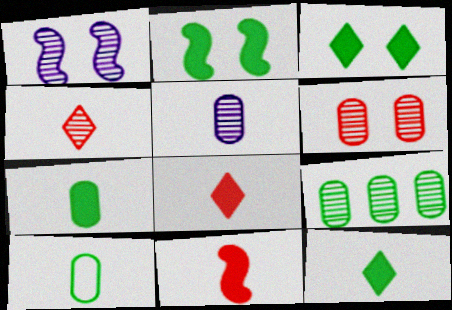[[1, 4, 9], 
[5, 6, 9]]